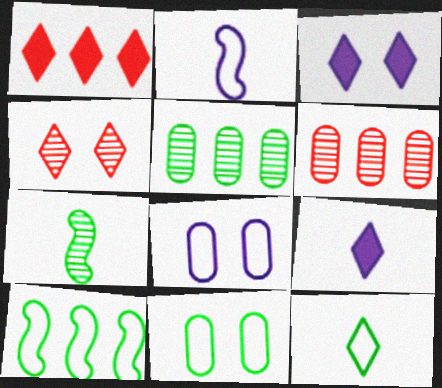[[1, 7, 8], 
[10, 11, 12]]